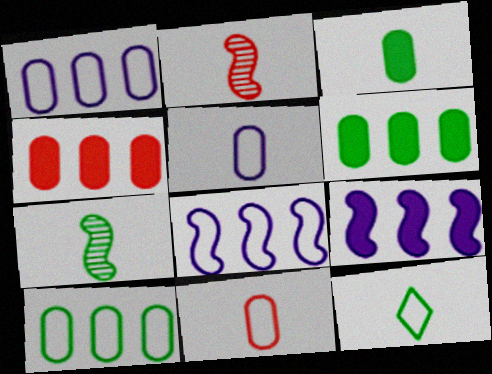[[3, 7, 12]]